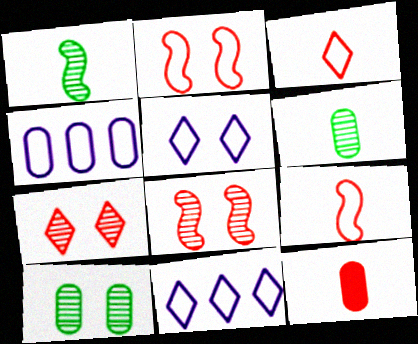[[4, 10, 12]]